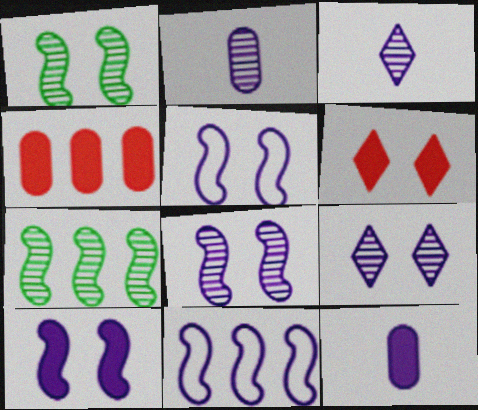[[5, 8, 10], 
[9, 11, 12]]